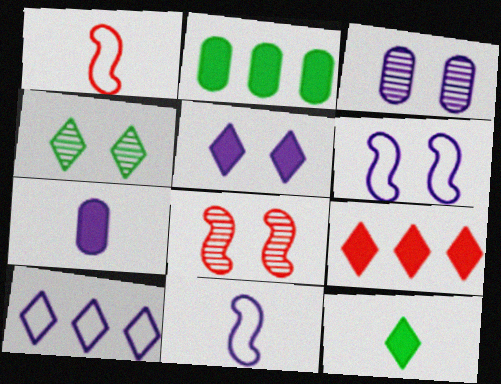[[3, 4, 8], 
[3, 5, 6], 
[5, 9, 12]]